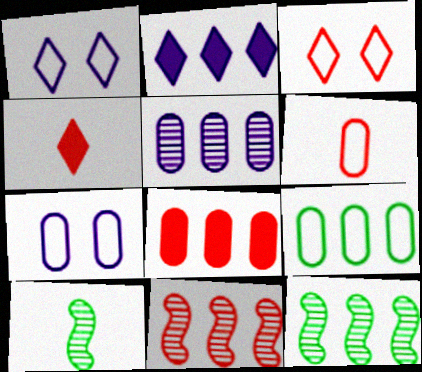[[1, 8, 10], 
[2, 9, 11], 
[4, 7, 12], 
[5, 8, 9], 
[6, 7, 9]]